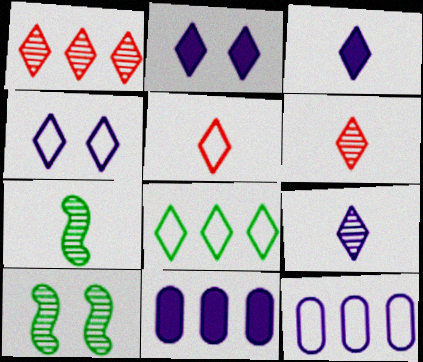[[2, 6, 8], 
[4, 5, 8], 
[5, 10, 11]]